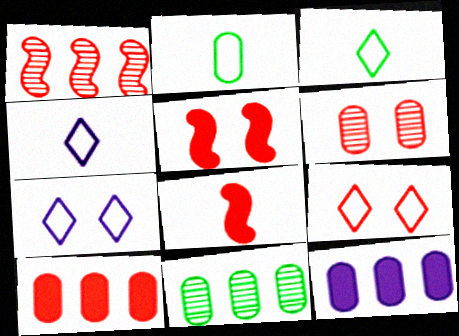[[2, 6, 12], 
[4, 5, 11], 
[5, 6, 9], 
[7, 8, 11]]